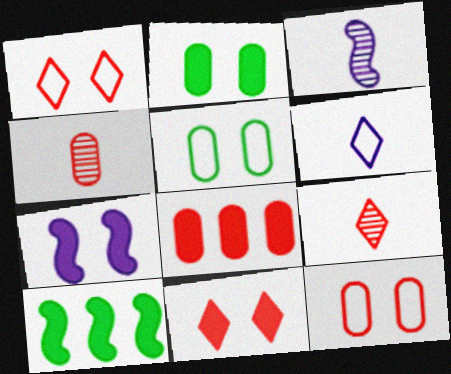[[2, 7, 11], 
[4, 8, 12]]